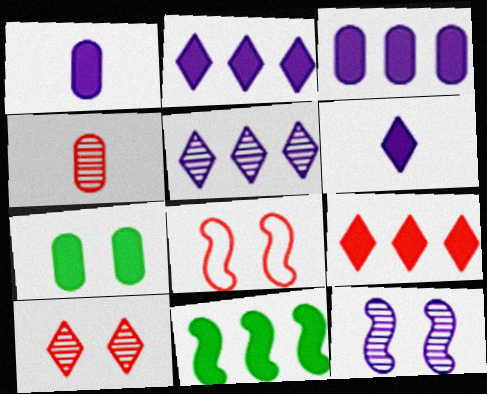[[3, 9, 11], 
[4, 8, 9]]